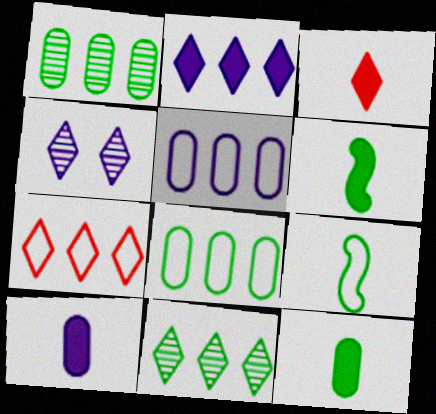[[2, 7, 11], 
[3, 6, 10]]